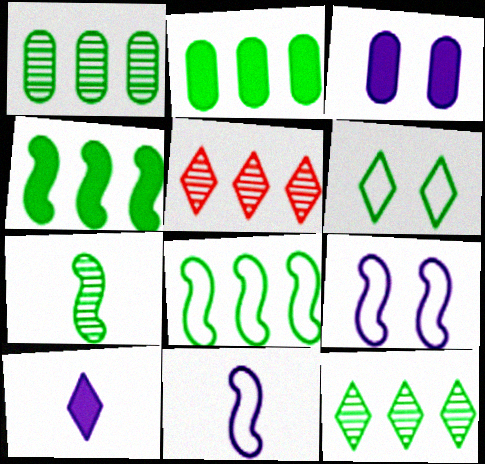[[2, 6, 7], 
[2, 8, 12], 
[5, 6, 10]]